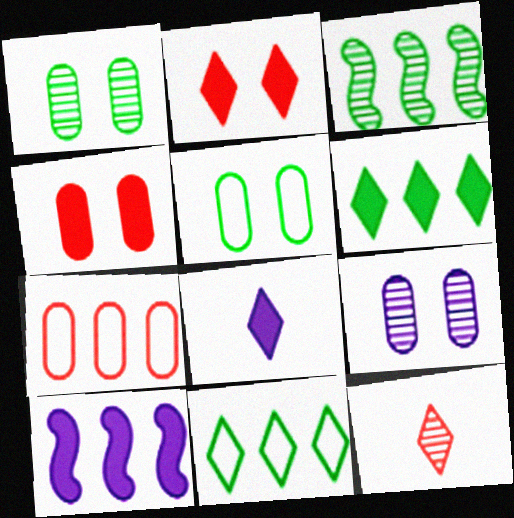[[2, 6, 8], 
[3, 9, 12], 
[4, 5, 9], 
[5, 10, 12]]